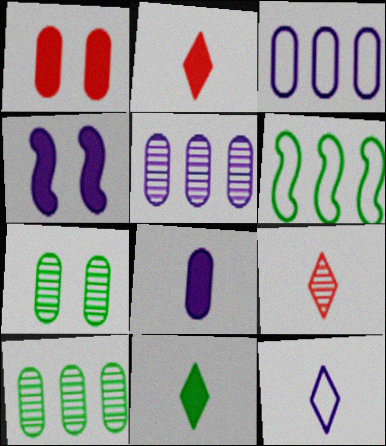[[4, 5, 12], 
[6, 7, 11], 
[9, 11, 12]]